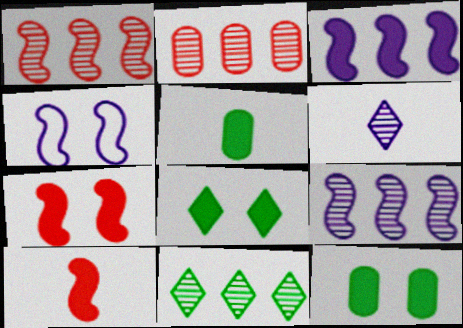[[2, 9, 11]]